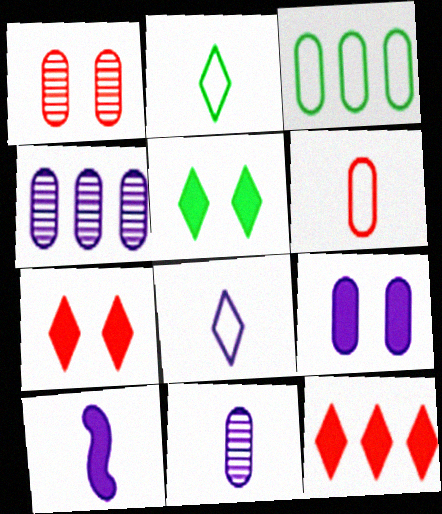[[8, 10, 11]]